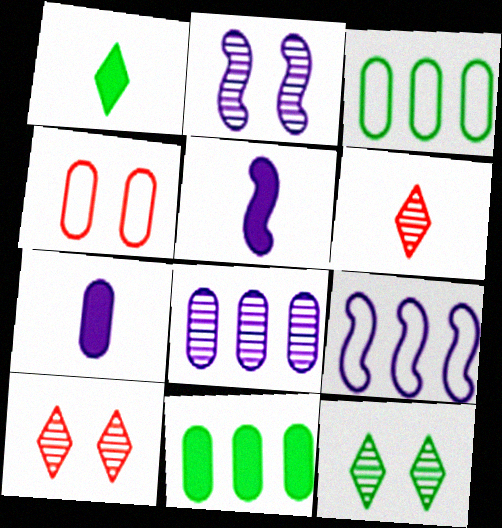[[2, 5, 9], 
[3, 5, 10]]